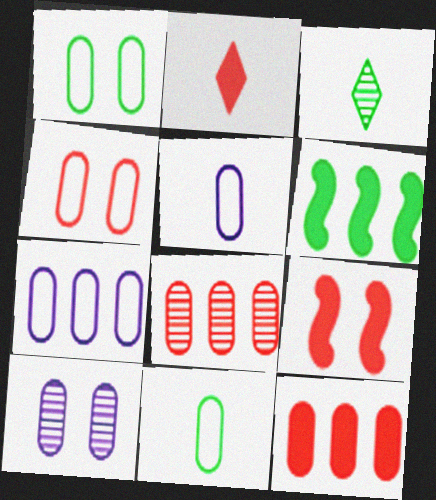[[1, 3, 6], 
[2, 9, 12], 
[3, 7, 9], 
[4, 7, 11], 
[10, 11, 12]]